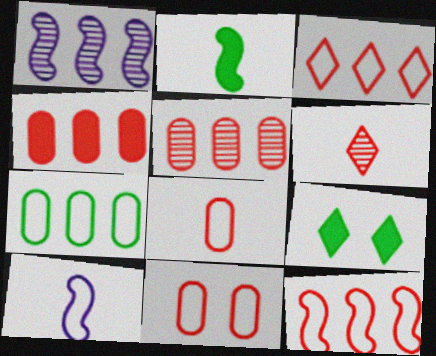[[1, 8, 9], 
[5, 9, 10]]